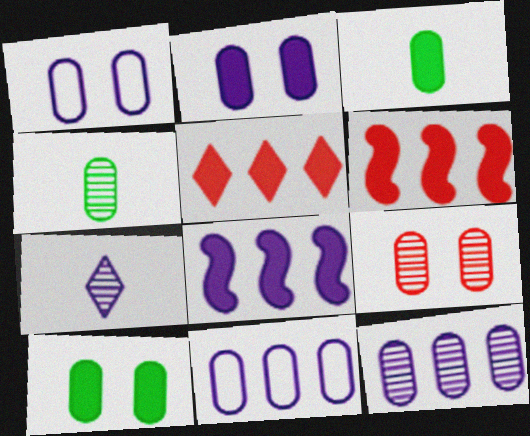[[1, 7, 8], 
[1, 9, 10], 
[3, 9, 11], 
[4, 9, 12]]